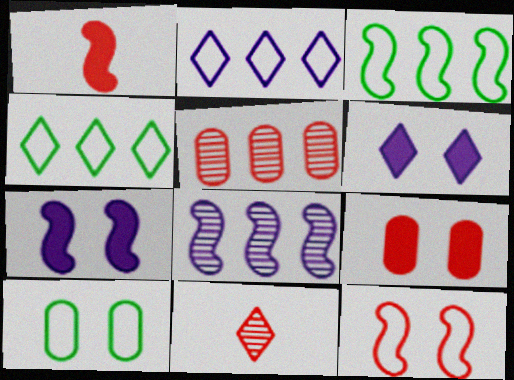[[4, 6, 11]]